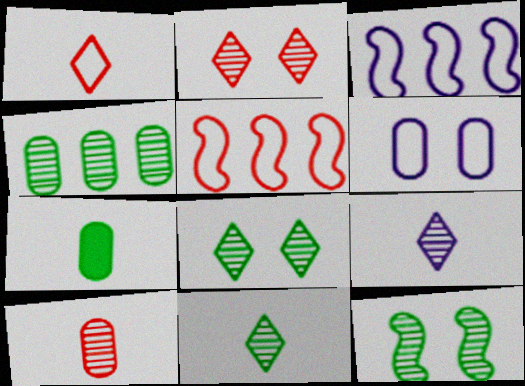[[2, 3, 7], 
[4, 11, 12]]